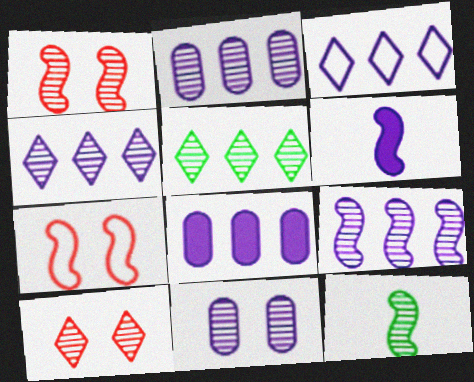[[1, 9, 12], 
[2, 4, 9], 
[2, 10, 12], 
[3, 6, 11], 
[3, 8, 9]]